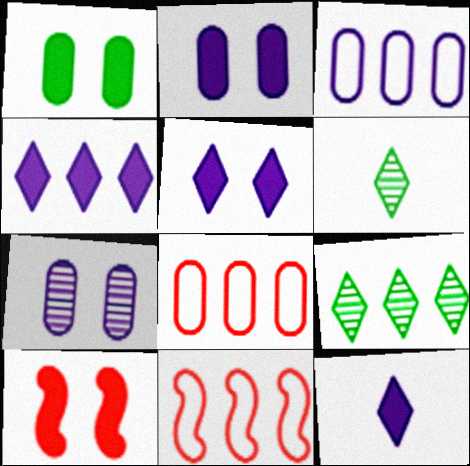[[1, 5, 10], 
[2, 6, 11], 
[3, 6, 10], 
[4, 5, 12]]